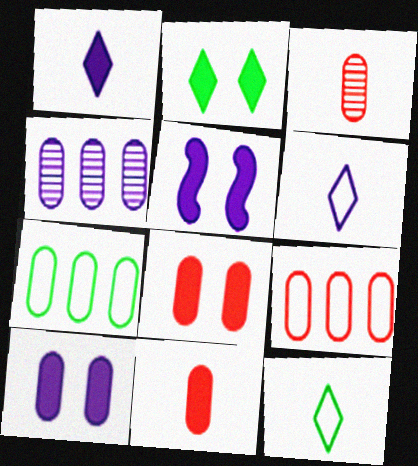[[2, 5, 8], 
[3, 7, 10], 
[3, 8, 9], 
[4, 5, 6]]